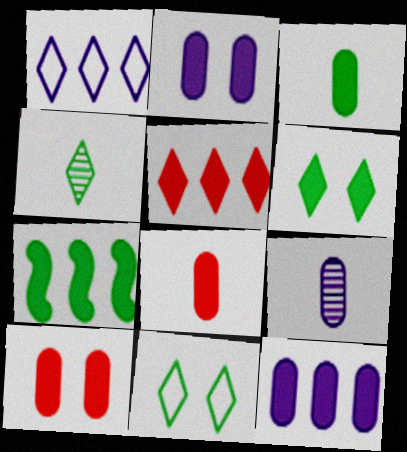[[3, 6, 7], 
[3, 10, 12], 
[5, 7, 12]]